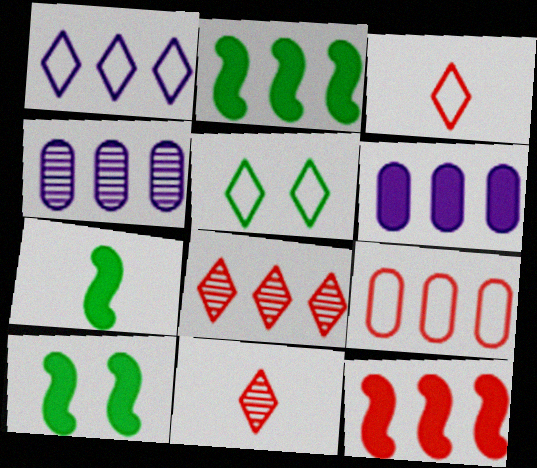[[1, 3, 5], 
[2, 7, 10], 
[3, 4, 10], 
[8, 9, 12]]